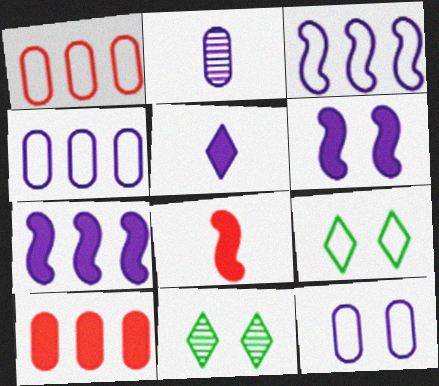[[4, 8, 11]]